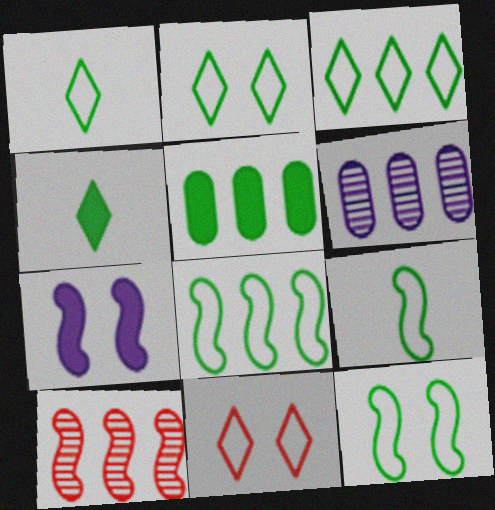[[1, 2, 3], 
[7, 9, 10], 
[8, 9, 12]]